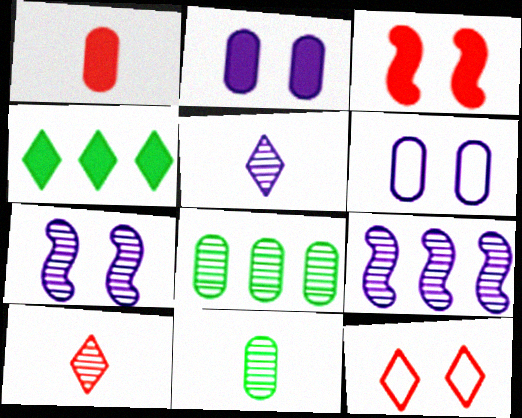[[1, 6, 8], 
[4, 5, 12], 
[7, 8, 10]]